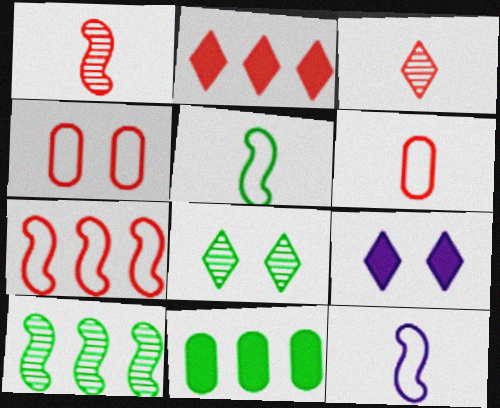[[1, 2, 4], 
[5, 8, 11], 
[6, 9, 10]]